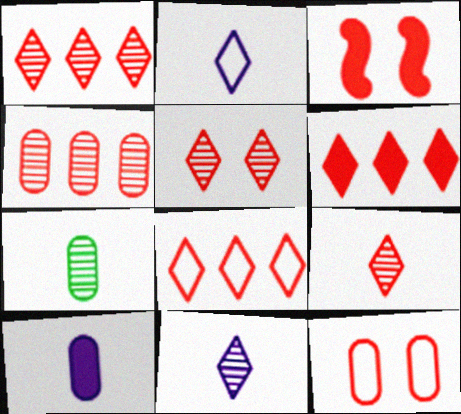[[1, 5, 9], 
[1, 6, 8], 
[3, 5, 12]]